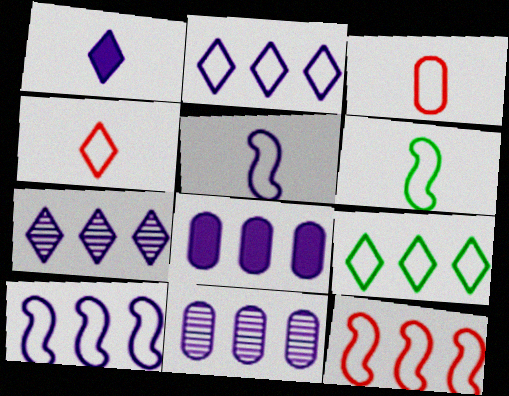[[7, 8, 10]]